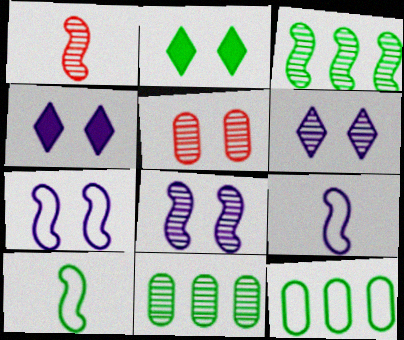[[1, 3, 8], 
[1, 4, 12], 
[1, 6, 11], 
[2, 5, 7], 
[2, 10, 11]]